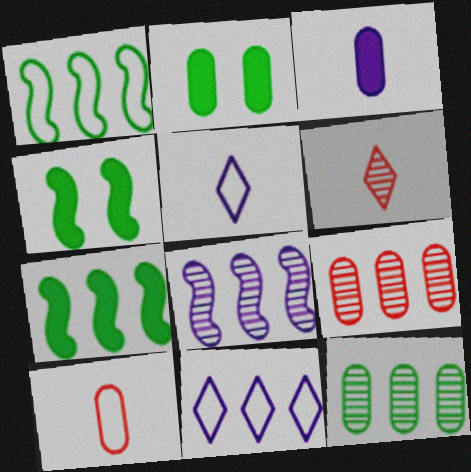[[4, 5, 9], 
[7, 9, 11]]